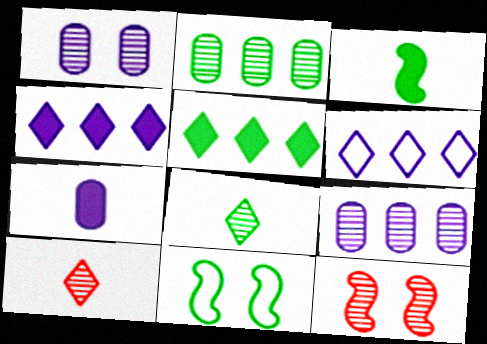[[8, 9, 12]]